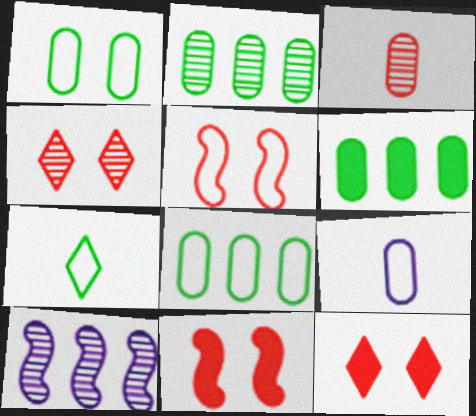[[2, 6, 8]]